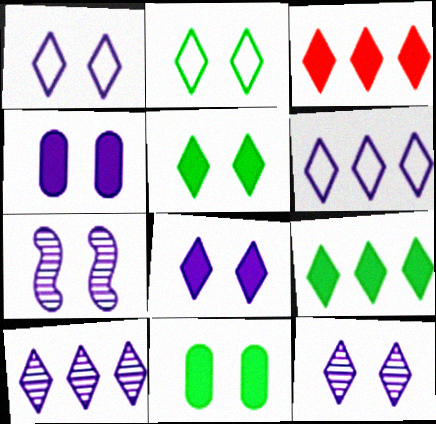[[1, 4, 7], 
[1, 8, 12]]